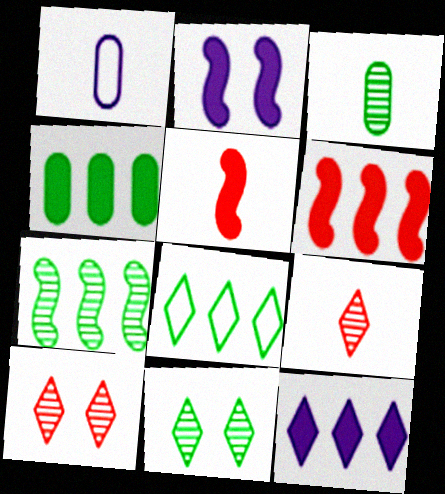[[1, 6, 11], 
[3, 7, 11], 
[4, 6, 12], 
[4, 7, 8]]